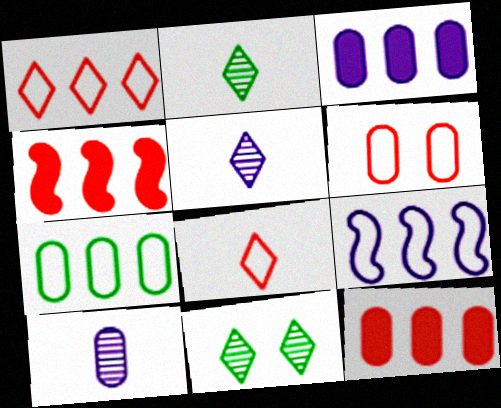[[1, 7, 9]]